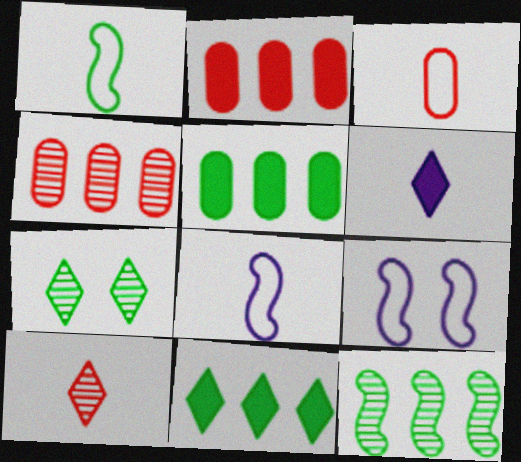[[1, 5, 7], 
[2, 7, 8], 
[5, 9, 10]]